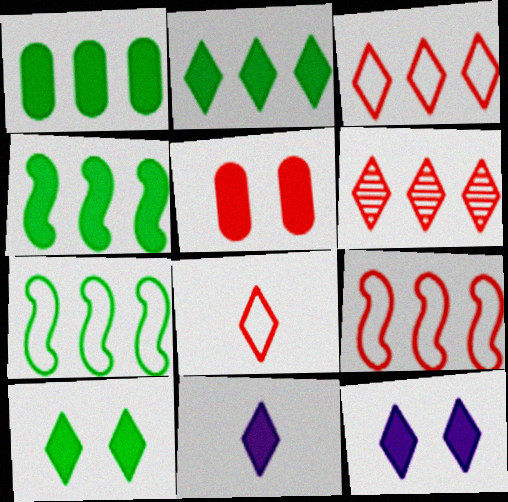[[1, 2, 4], 
[4, 5, 11]]